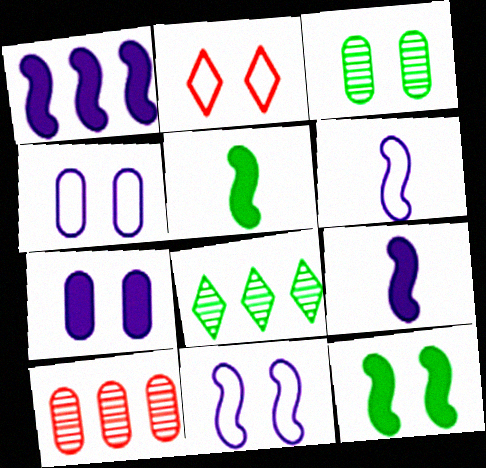[]